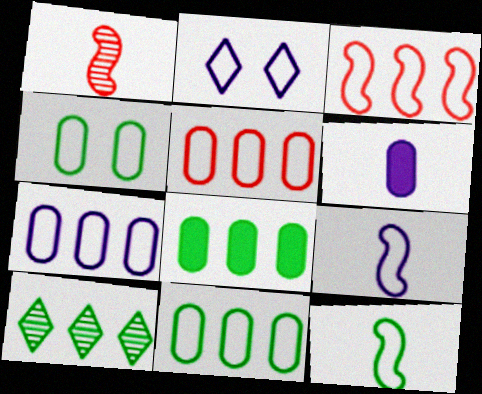[[1, 2, 8], 
[2, 5, 12], 
[2, 7, 9], 
[5, 7, 11]]